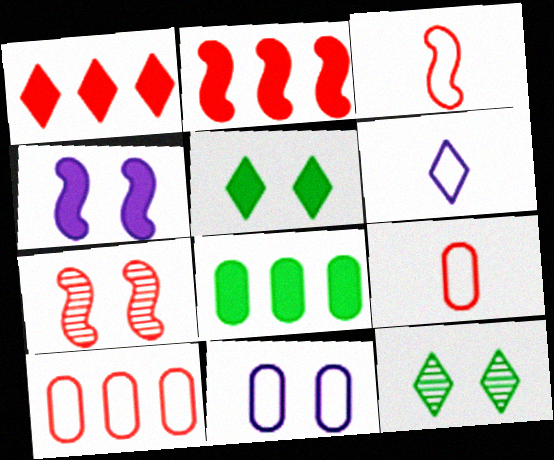[[1, 6, 12], 
[1, 7, 9], 
[2, 3, 7], 
[5, 7, 11], 
[6, 7, 8]]